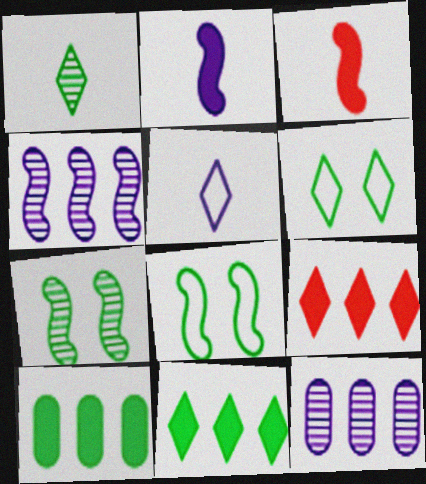[[1, 6, 11], 
[1, 8, 10], 
[3, 4, 8], 
[3, 6, 12]]